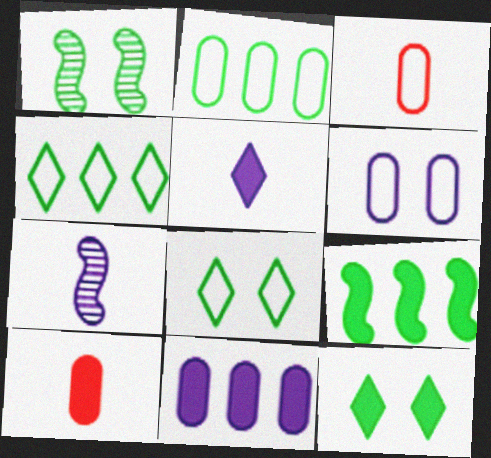[[2, 3, 6]]